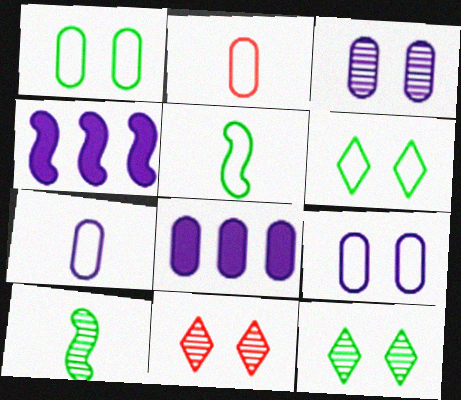[[2, 4, 12], 
[3, 7, 8], 
[5, 8, 11]]